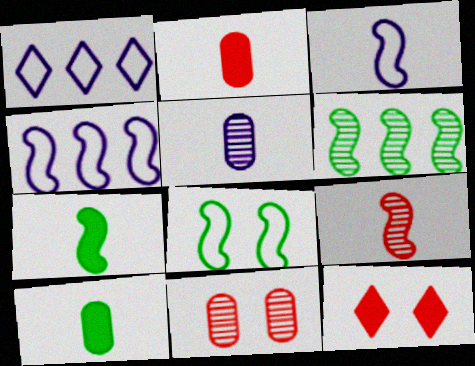[[1, 7, 11], 
[3, 7, 9], 
[6, 7, 8]]